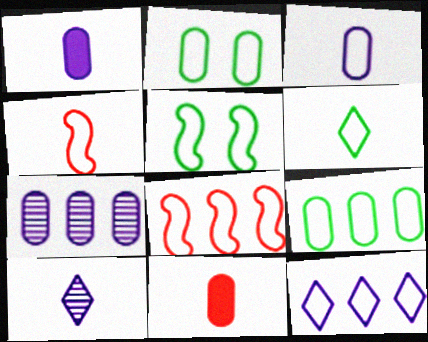[[2, 4, 12], 
[2, 7, 11], 
[3, 4, 6], 
[5, 6, 9], 
[8, 9, 12]]